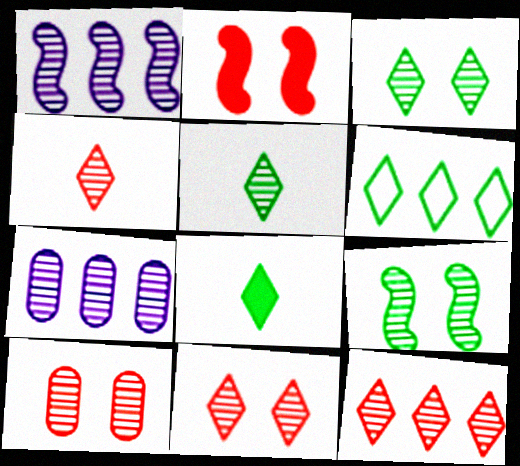[[1, 5, 10], 
[3, 6, 8], 
[4, 7, 9], 
[4, 11, 12]]